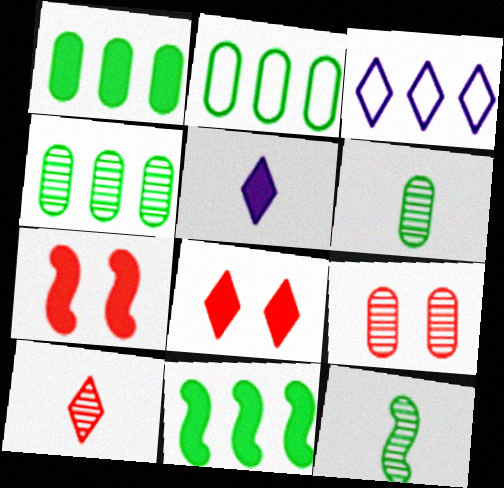[[1, 2, 4], 
[1, 5, 7], 
[3, 6, 7]]